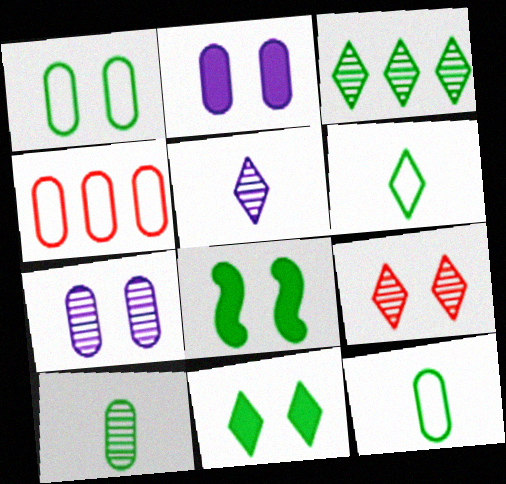[[2, 4, 10], 
[3, 5, 9], 
[3, 6, 11], 
[3, 8, 12], 
[4, 5, 8]]